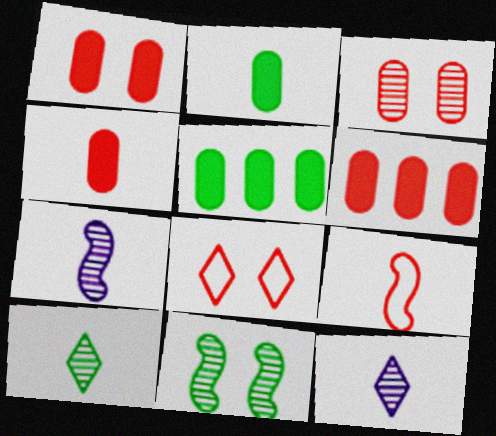[[1, 4, 6], 
[2, 9, 12], 
[5, 7, 8]]